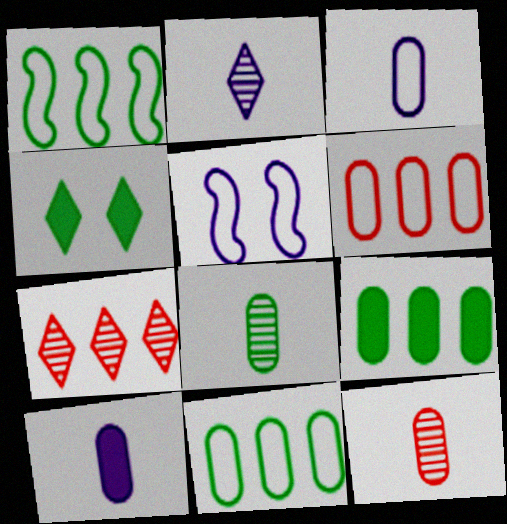[[1, 4, 8]]